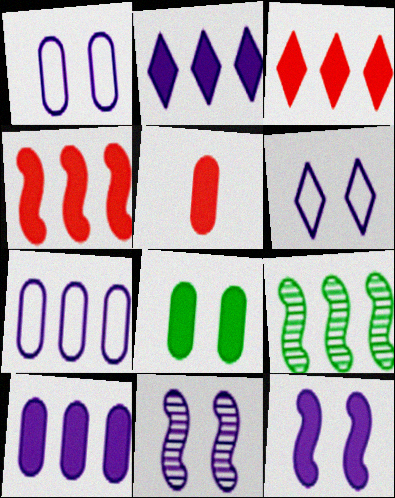[[3, 7, 9], 
[5, 6, 9], 
[5, 8, 10]]